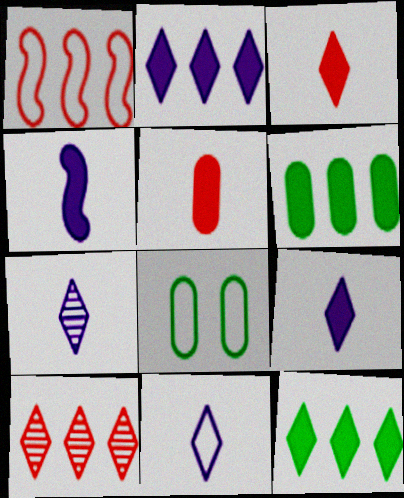[[1, 8, 11], 
[4, 8, 10], 
[7, 9, 11]]